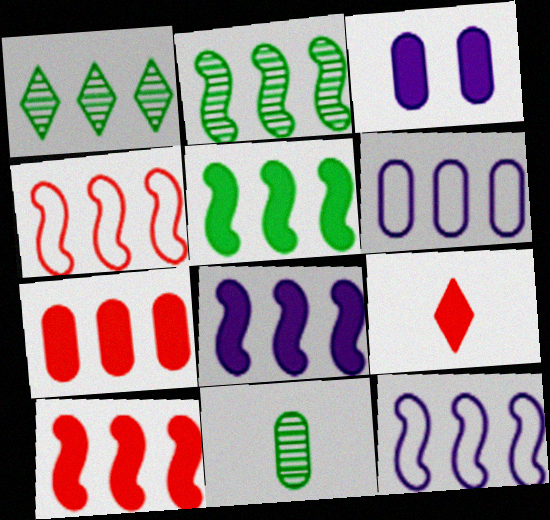[[1, 6, 10], 
[1, 7, 12], 
[2, 4, 8], 
[2, 10, 12], 
[3, 5, 9], 
[5, 8, 10]]